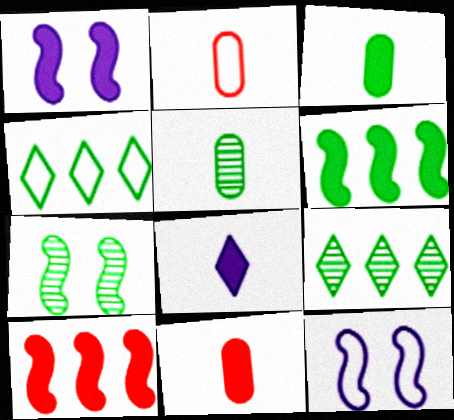[[1, 2, 9], 
[2, 4, 12], 
[3, 4, 7], 
[5, 7, 9], 
[9, 11, 12]]